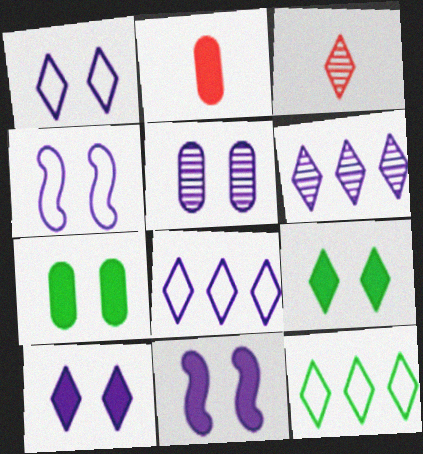[[1, 5, 11], 
[3, 8, 9], 
[3, 10, 12], 
[4, 5, 10]]